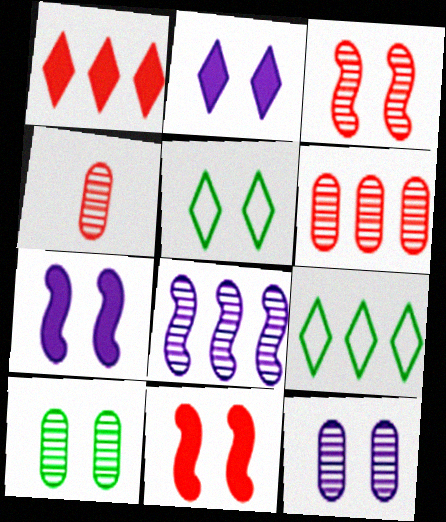[[4, 7, 9], 
[5, 11, 12]]